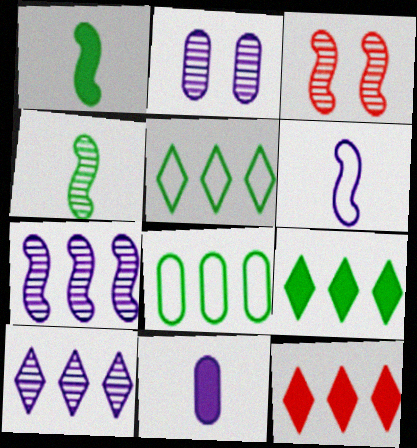[[3, 4, 7], 
[3, 5, 11], 
[5, 10, 12], 
[7, 8, 12]]